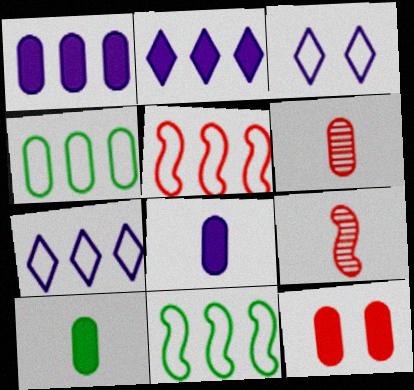[[1, 10, 12], 
[4, 5, 7]]